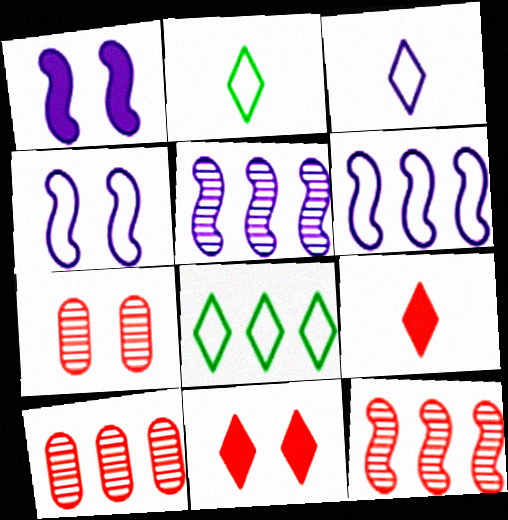[[1, 2, 10]]